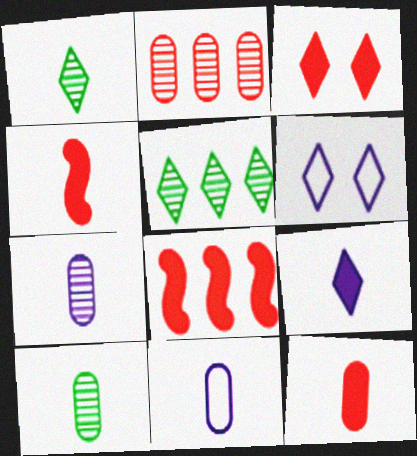[[1, 4, 11], 
[3, 8, 12], 
[6, 8, 10], 
[10, 11, 12]]